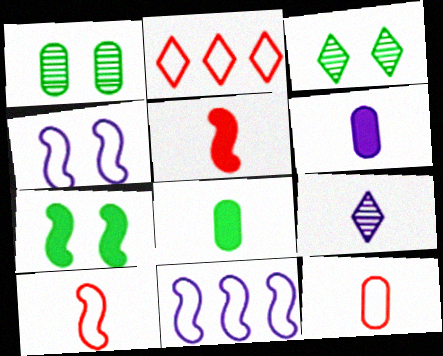[[8, 9, 10]]